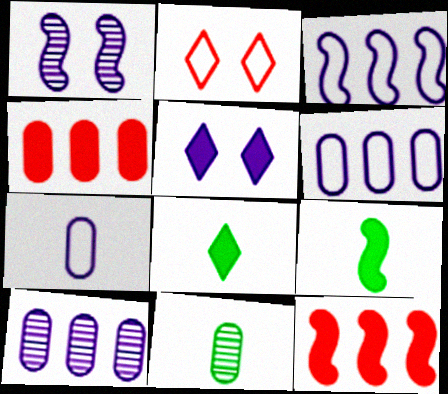[[2, 9, 10], 
[4, 5, 9]]